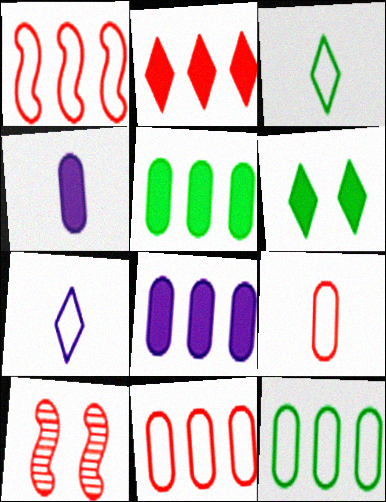[[2, 9, 10], 
[3, 8, 10], 
[5, 7, 10]]